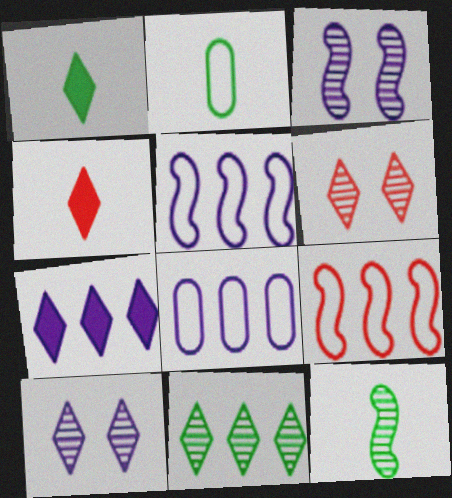[[1, 2, 12]]